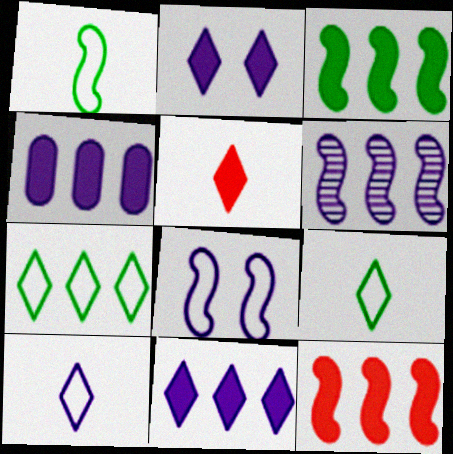[]